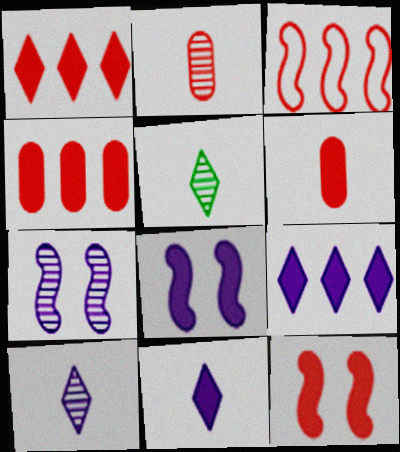[[1, 6, 12]]